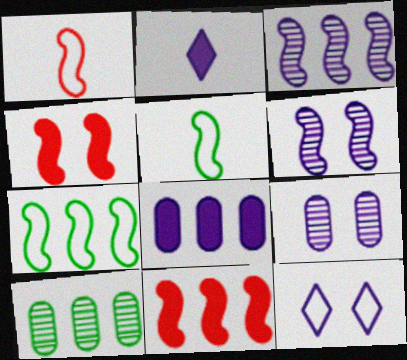[[3, 4, 5], 
[3, 7, 11], 
[5, 6, 11]]